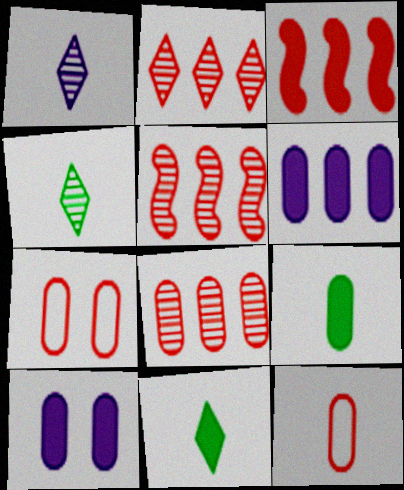[[2, 5, 8], 
[3, 10, 11]]